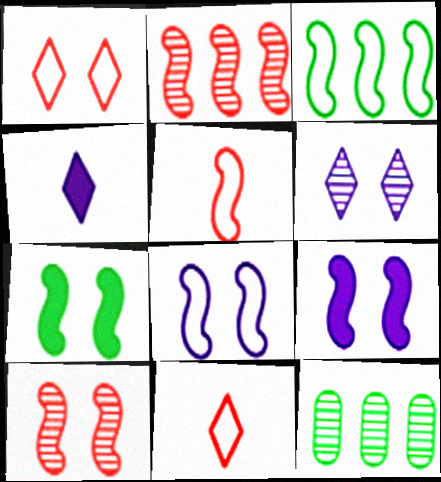[[3, 5, 8], 
[7, 8, 10], 
[9, 11, 12]]